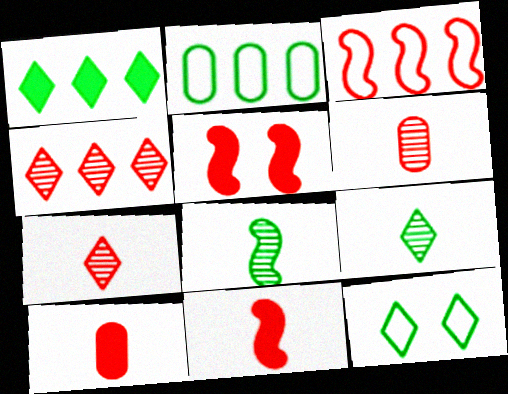[[1, 9, 12]]